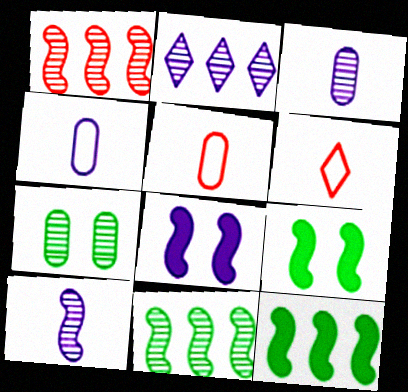[[2, 4, 8], 
[2, 5, 9]]